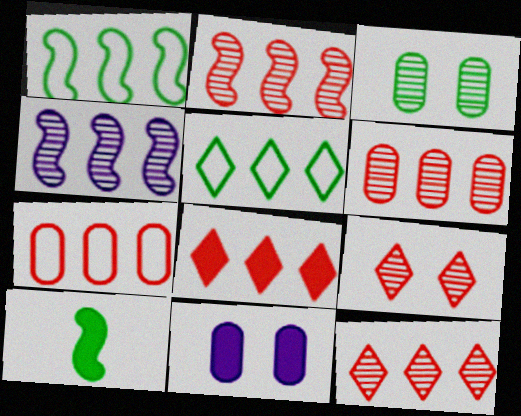[[2, 6, 12], 
[2, 7, 8], 
[3, 5, 10], 
[8, 10, 11]]